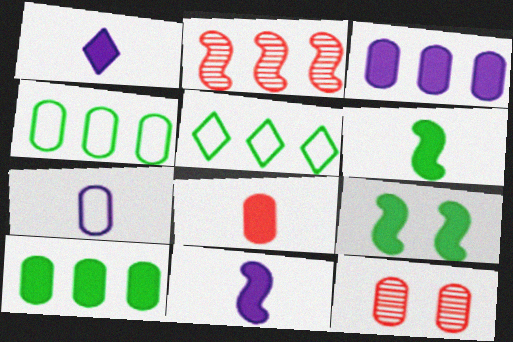[[1, 6, 8], 
[2, 3, 5], 
[5, 11, 12], 
[7, 10, 12]]